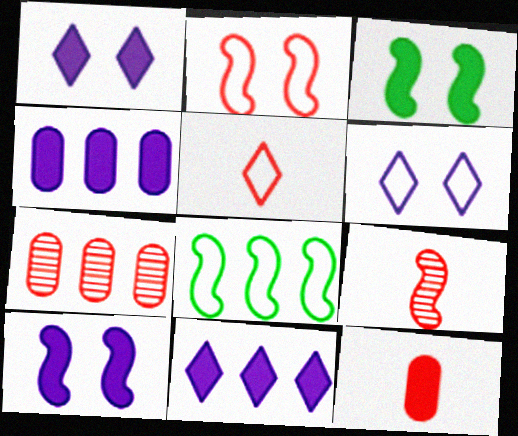[[3, 11, 12], 
[5, 9, 12], 
[7, 8, 11], 
[8, 9, 10]]